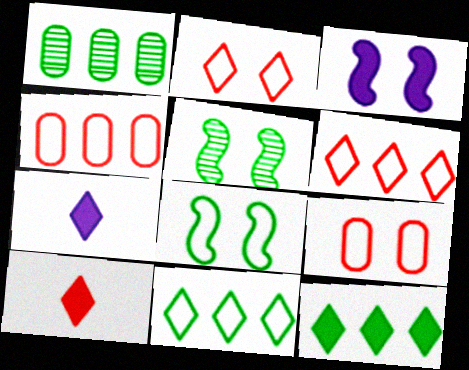[[4, 5, 7]]